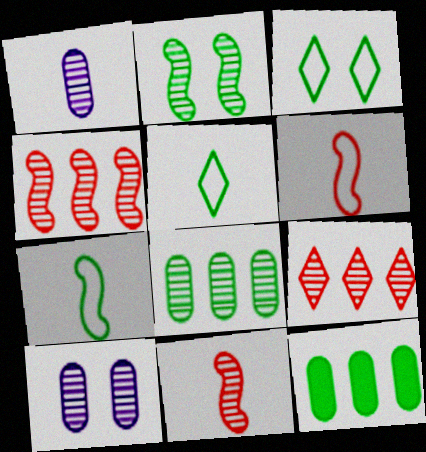[[1, 2, 9], 
[2, 5, 12]]